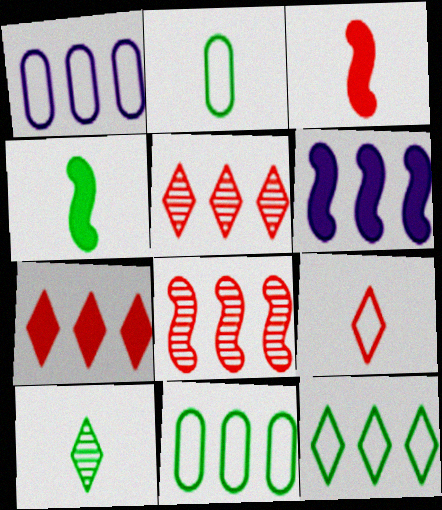[[2, 4, 10], 
[5, 6, 11]]